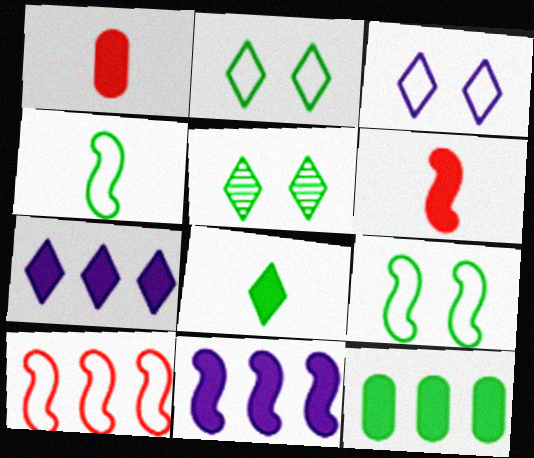[[4, 5, 12]]